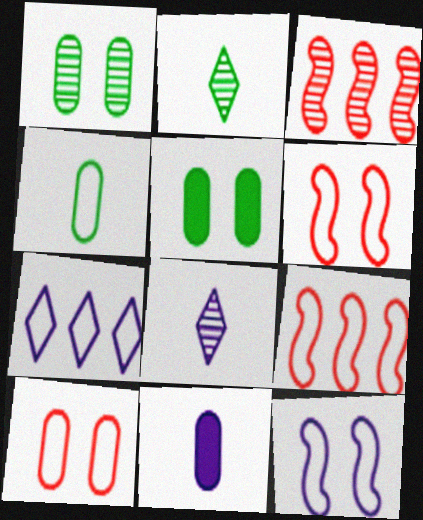[[1, 3, 8], 
[4, 6, 7], 
[5, 8, 9]]